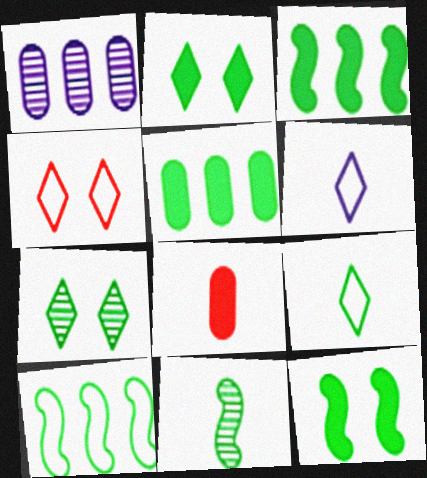[[6, 8, 11], 
[10, 11, 12]]